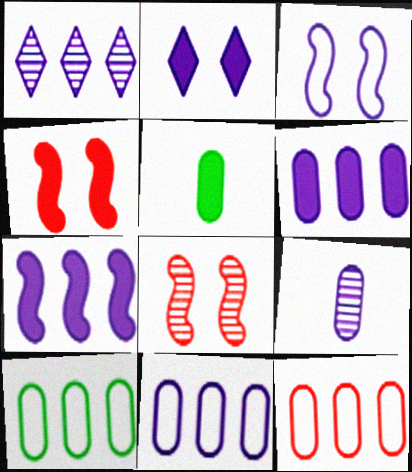[[1, 7, 11], 
[10, 11, 12]]